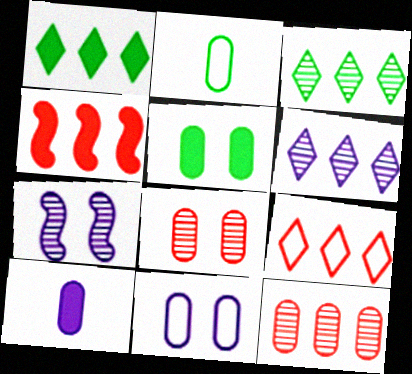[[1, 6, 9], 
[4, 9, 12], 
[5, 8, 11]]